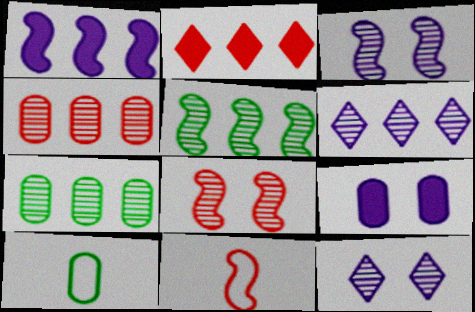[[2, 3, 10], 
[4, 5, 6], 
[4, 9, 10]]